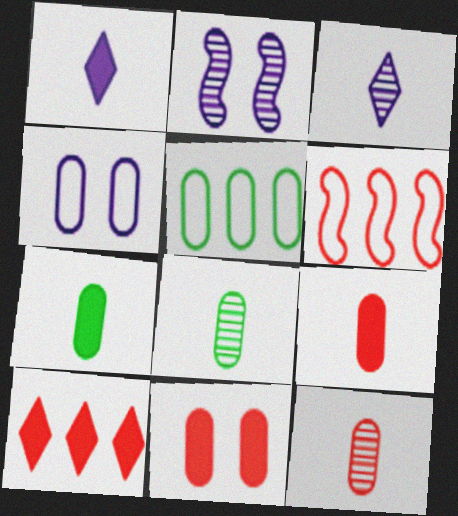[]